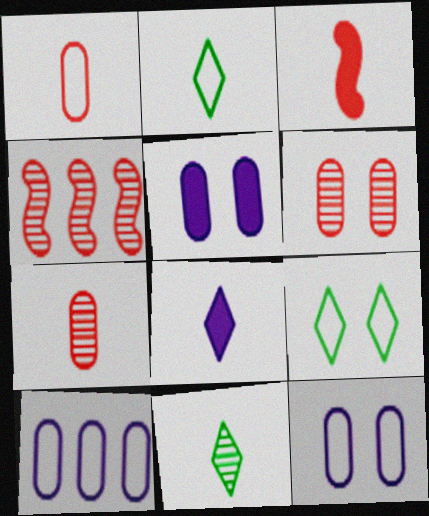[[2, 4, 5]]